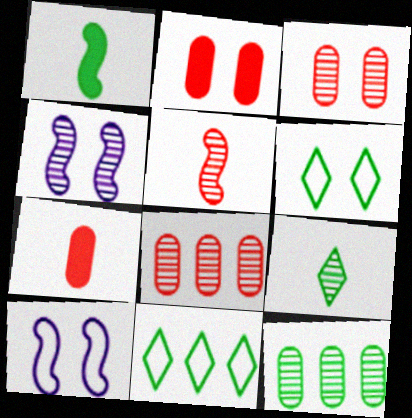[[1, 6, 12], 
[2, 4, 6], 
[4, 7, 11], 
[4, 8, 9]]